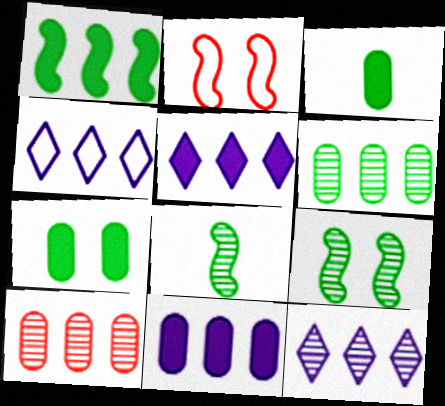[[1, 4, 10], 
[2, 3, 12], 
[4, 5, 12]]